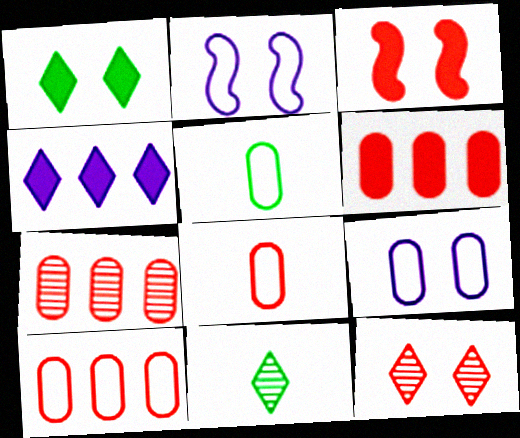[[2, 6, 11], 
[5, 9, 10], 
[6, 7, 10]]